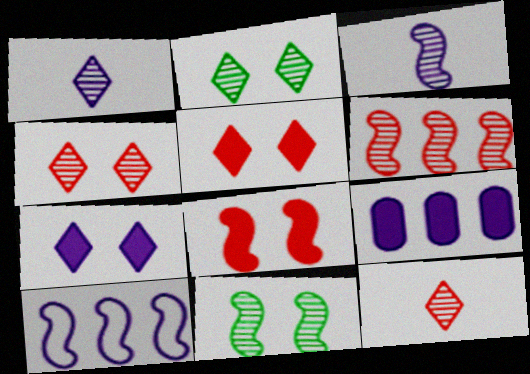[[3, 6, 11]]